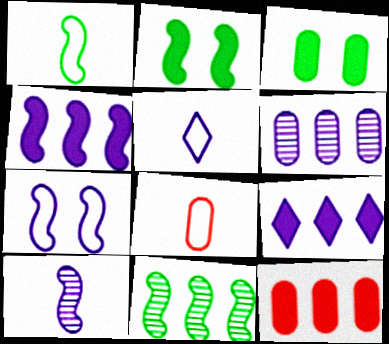[[1, 2, 11], 
[1, 5, 8], 
[3, 6, 8], 
[4, 7, 10]]